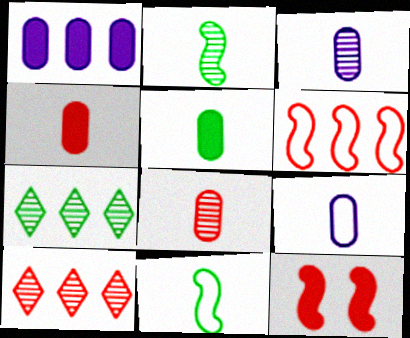[[1, 6, 7], 
[5, 8, 9], 
[7, 9, 12]]